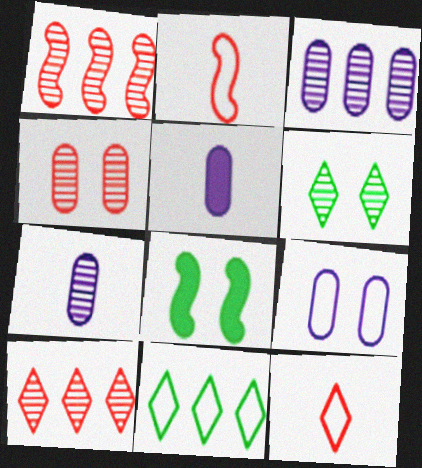[[1, 6, 7], 
[2, 9, 11], 
[3, 5, 9], 
[3, 8, 12]]